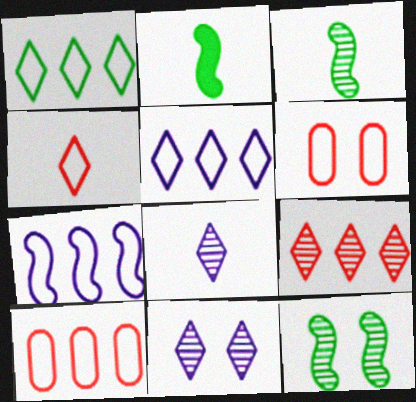[[1, 7, 10], 
[2, 10, 11]]